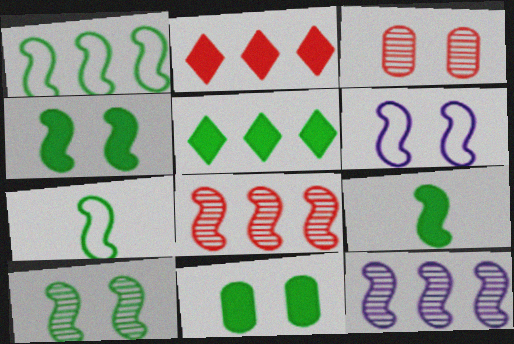[[1, 9, 10], 
[5, 9, 11], 
[6, 8, 9]]